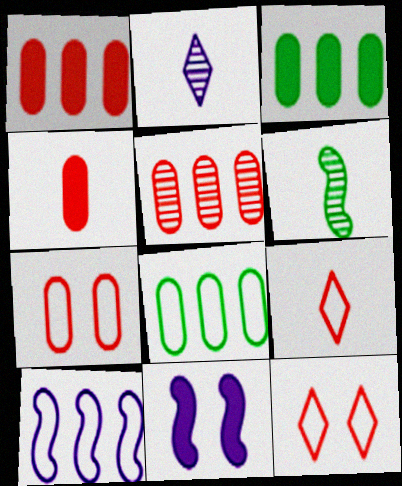[[4, 5, 7]]